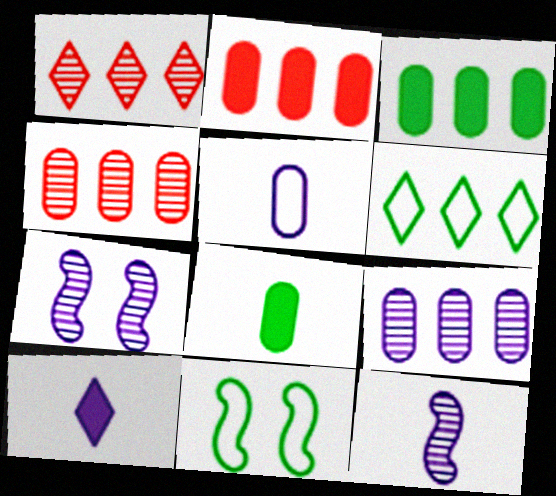[[4, 10, 11], 
[5, 10, 12]]